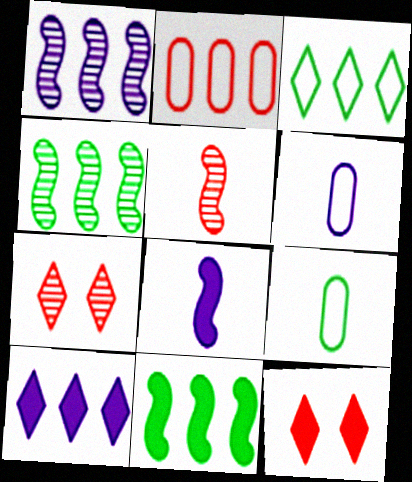[[1, 9, 12], 
[2, 4, 10], 
[2, 5, 12], 
[4, 6, 12], 
[6, 7, 11]]